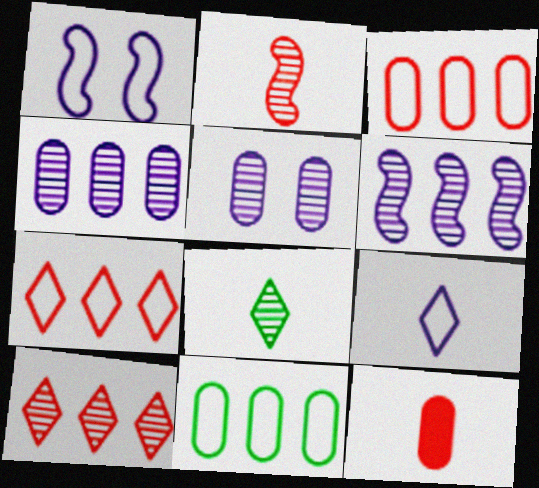[[5, 11, 12]]